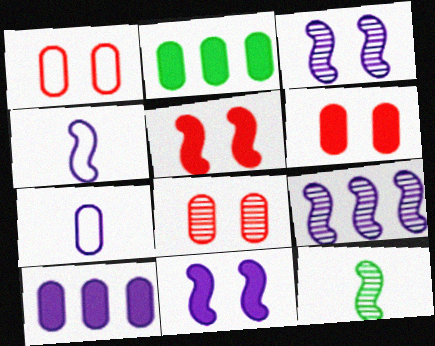[[1, 6, 8], 
[2, 7, 8], 
[4, 9, 11]]